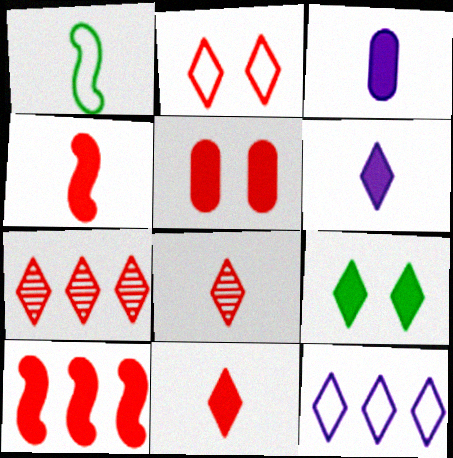[[1, 3, 8], 
[2, 7, 11], 
[3, 9, 10], 
[5, 10, 11], 
[8, 9, 12]]